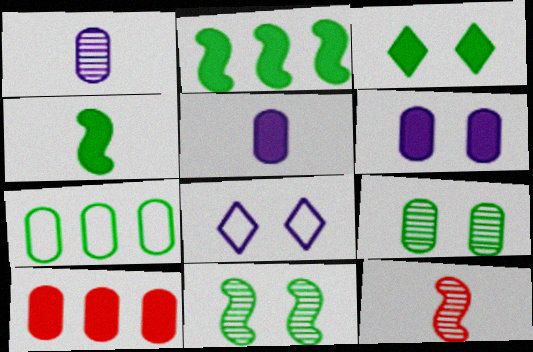[]